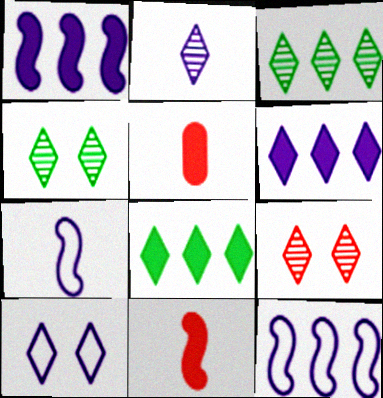[[2, 3, 9], 
[2, 6, 10], 
[4, 5, 12]]